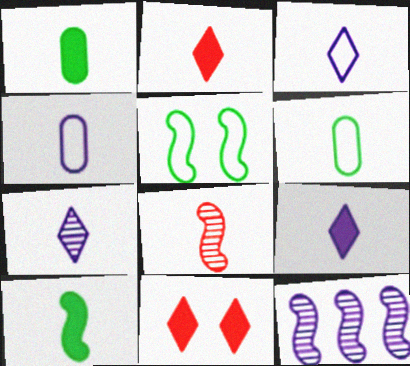[[1, 3, 8], 
[3, 7, 9], 
[6, 8, 9], 
[6, 11, 12]]